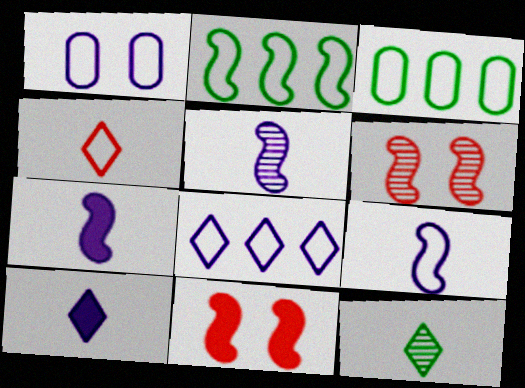[[1, 2, 4], 
[1, 8, 9], 
[2, 5, 11], 
[2, 6, 7], 
[3, 6, 10], 
[4, 10, 12], 
[5, 7, 9]]